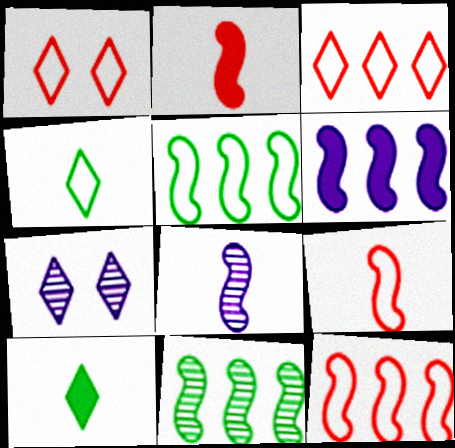[[3, 7, 10], 
[6, 11, 12]]